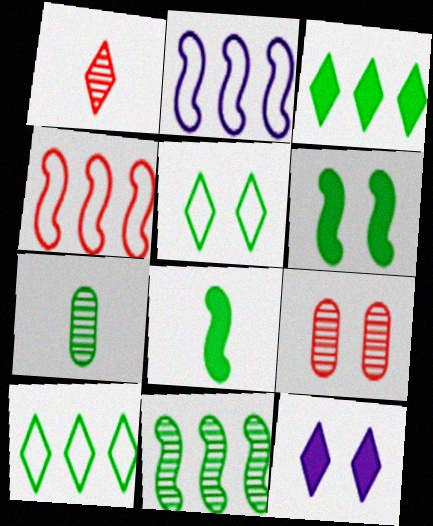[[1, 10, 12], 
[4, 7, 12], 
[6, 7, 10]]